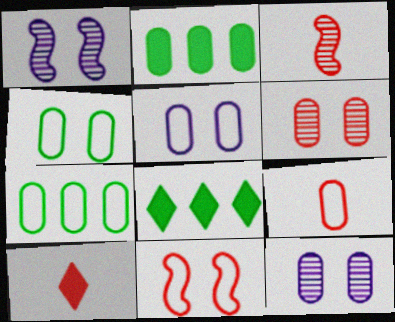[[1, 7, 10], 
[1, 8, 9], 
[2, 9, 12], 
[3, 5, 8], 
[3, 9, 10], 
[5, 7, 9]]